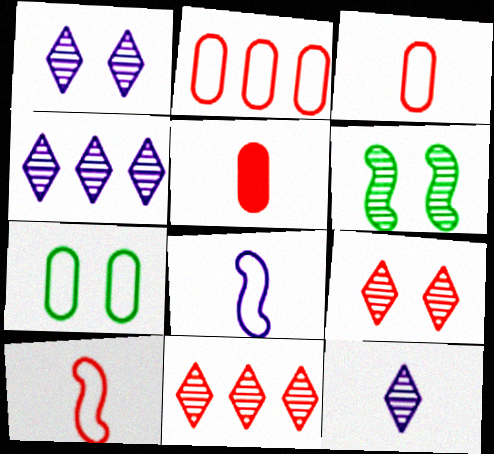[[1, 4, 12]]